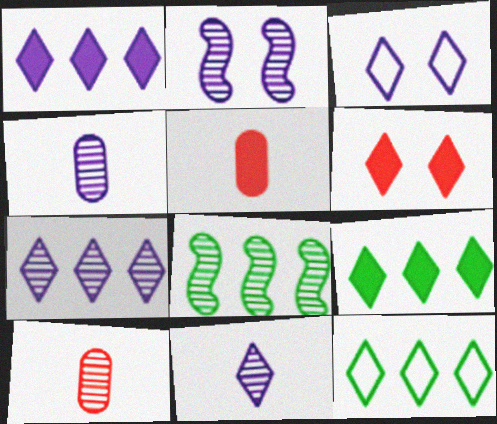[[1, 3, 11], 
[2, 4, 7], 
[2, 5, 12], 
[3, 5, 8], 
[6, 11, 12]]